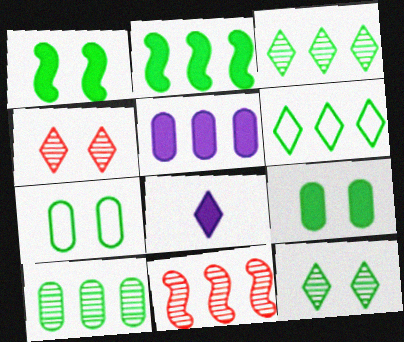[[1, 7, 12], 
[2, 6, 10], 
[4, 6, 8], 
[5, 6, 11], 
[7, 8, 11]]